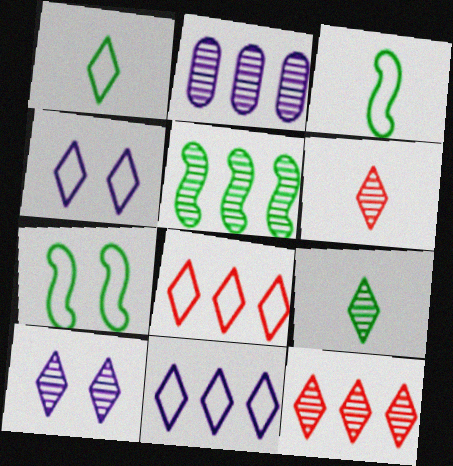[[1, 4, 8], 
[2, 5, 12], 
[9, 10, 12]]